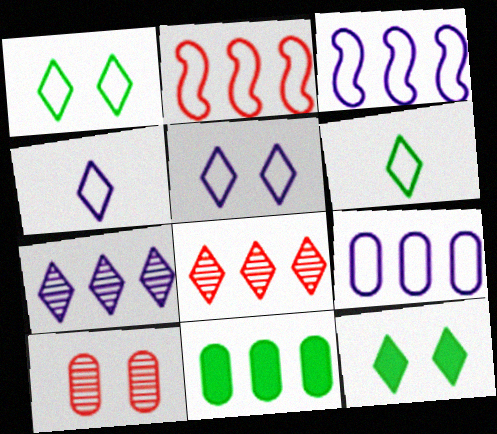[[2, 7, 11], 
[3, 8, 11], 
[4, 8, 12]]